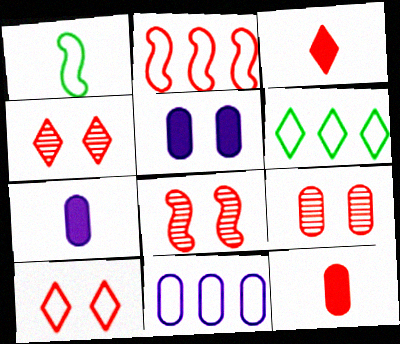[[1, 10, 11], 
[2, 3, 9], 
[2, 4, 12], 
[2, 6, 11], 
[4, 8, 9], 
[6, 7, 8]]